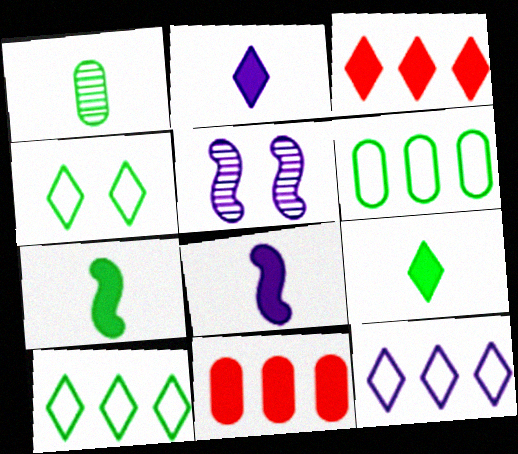[]